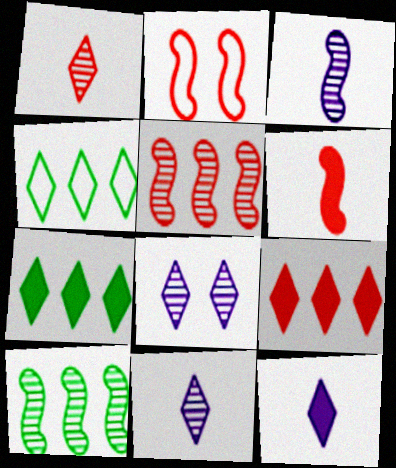[[2, 5, 6]]